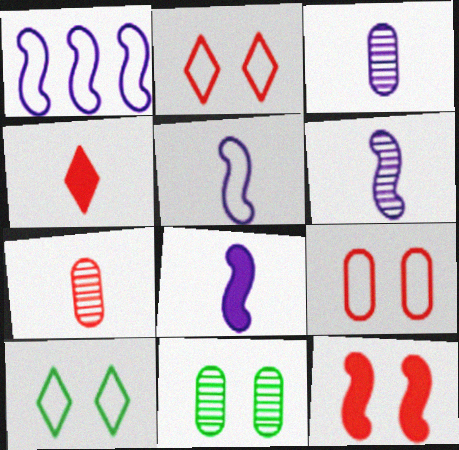[[1, 4, 11], 
[5, 6, 8]]